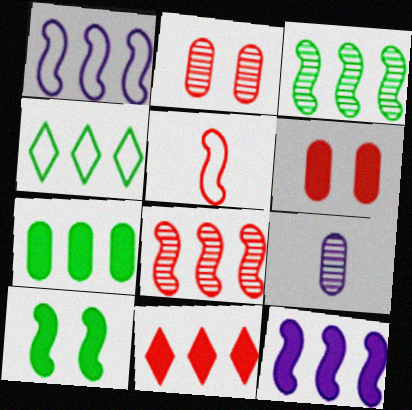[[2, 5, 11], 
[3, 4, 7], 
[7, 11, 12]]